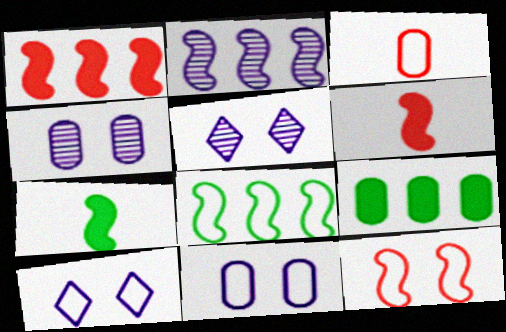[[1, 2, 8], 
[2, 7, 12], 
[3, 4, 9], 
[3, 8, 10]]